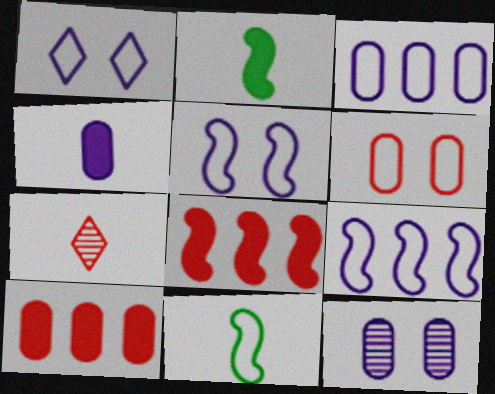[[3, 4, 12], 
[4, 7, 11], 
[6, 7, 8]]